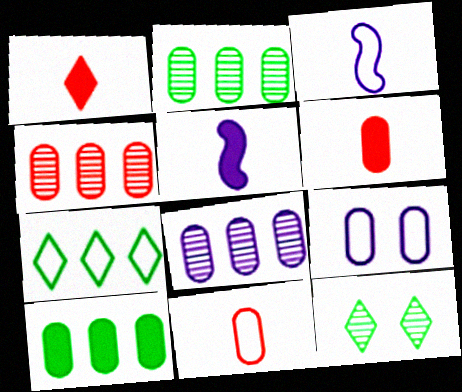[[2, 4, 8], 
[2, 6, 9]]